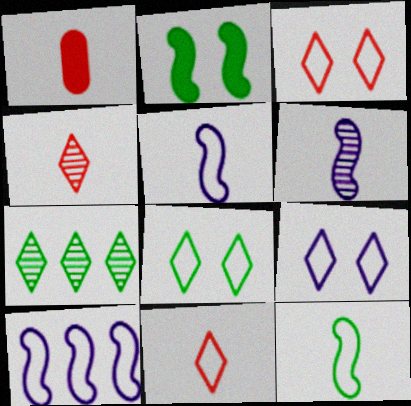[[3, 8, 9]]